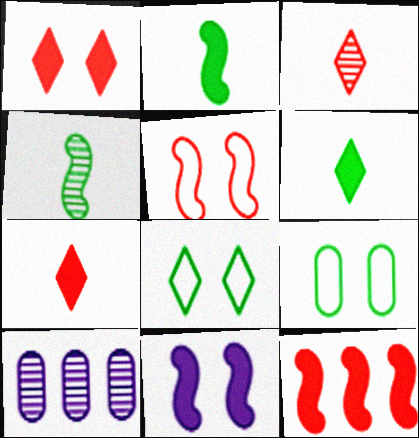[[2, 11, 12], 
[5, 6, 10]]